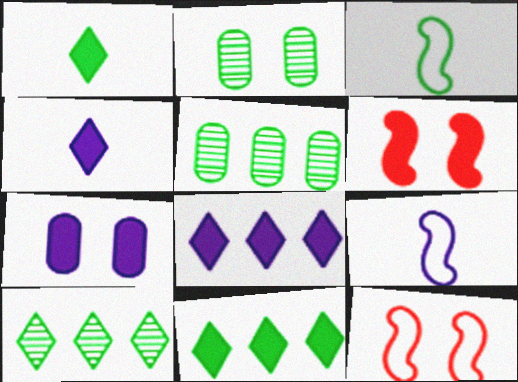[[2, 3, 11], 
[4, 5, 12]]